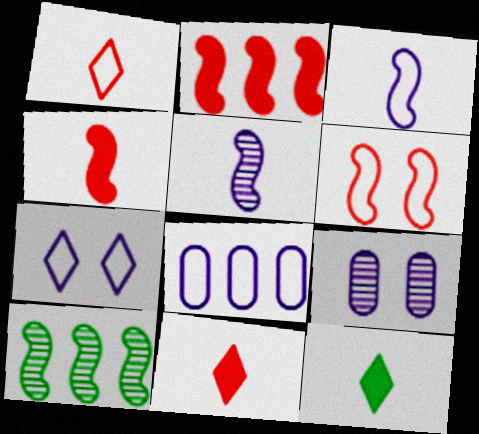[[3, 7, 8]]